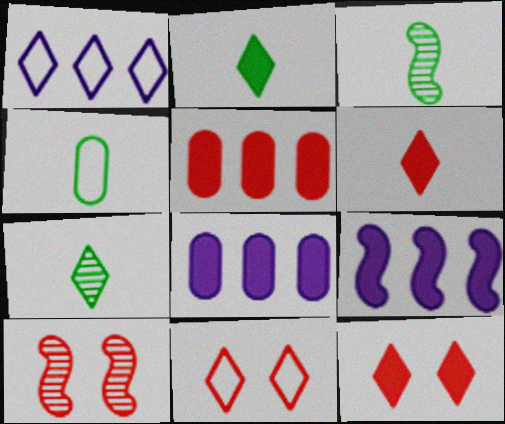[[1, 7, 12], 
[2, 3, 4], 
[3, 8, 11]]